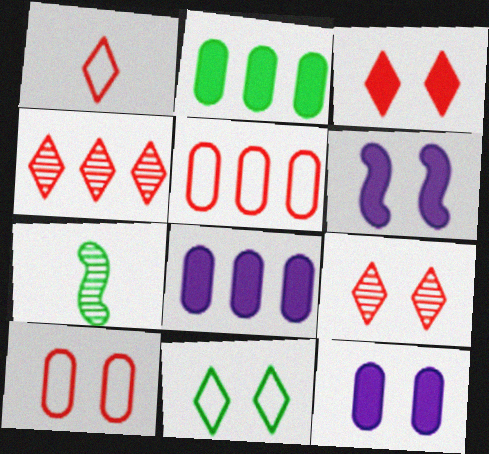[[1, 3, 4], 
[2, 7, 11]]